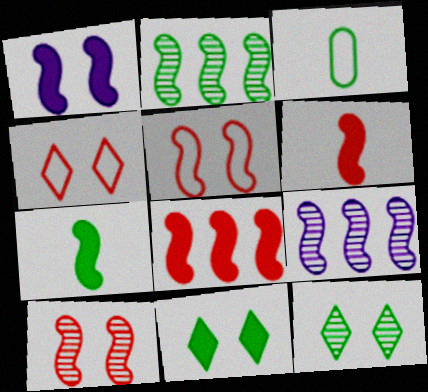[[1, 7, 8], 
[2, 3, 11], 
[5, 7, 9]]